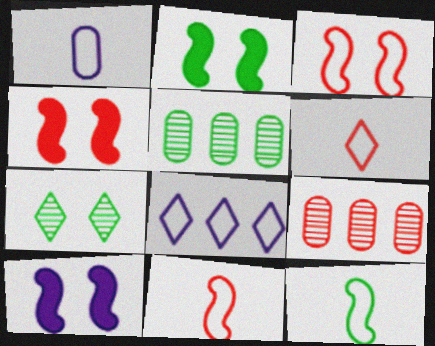[[1, 6, 12], 
[2, 4, 10], 
[4, 6, 9], 
[5, 6, 10]]